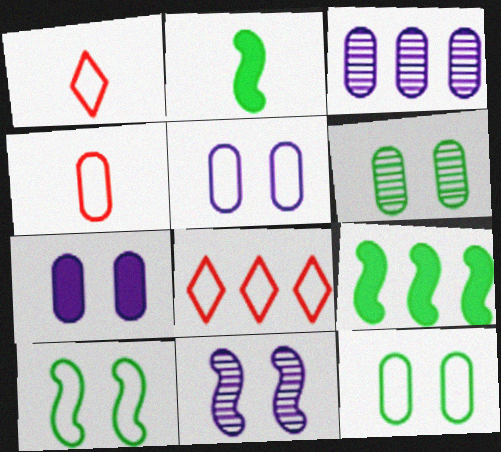[[3, 8, 9]]